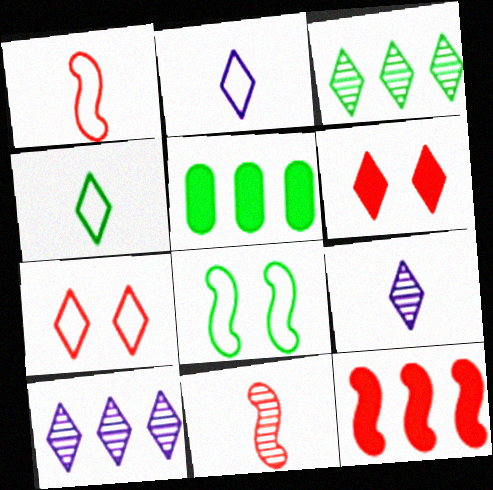[[2, 3, 6], 
[4, 6, 10]]